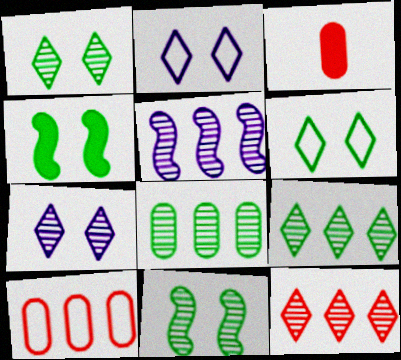[[3, 5, 6], 
[5, 8, 12]]